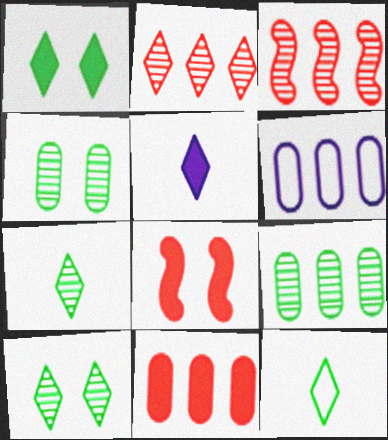[[6, 7, 8], 
[6, 9, 11]]